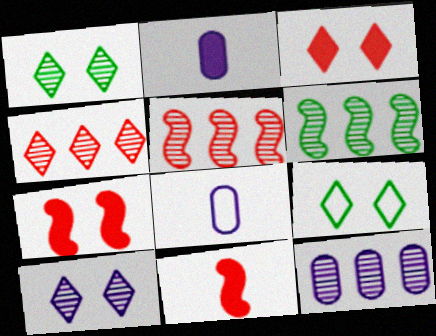[[2, 5, 9], 
[3, 6, 8], 
[3, 9, 10], 
[4, 6, 12], 
[9, 11, 12]]